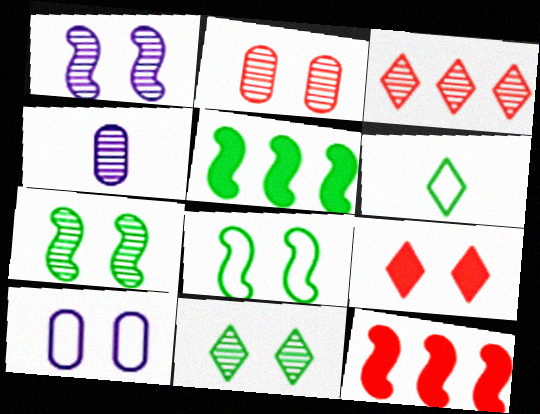[[1, 2, 11], 
[3, 4, 7], 
[7, 9, 10]]